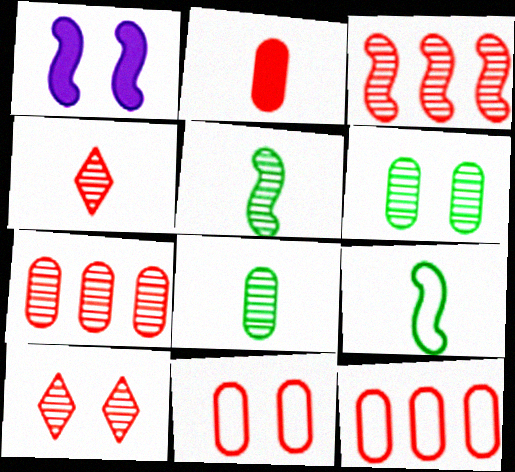[[1, 3, 9], 
[2, 7, 11]]